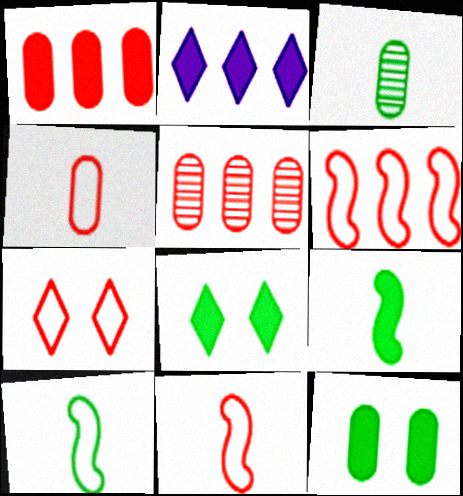[[4, 6, 7]]